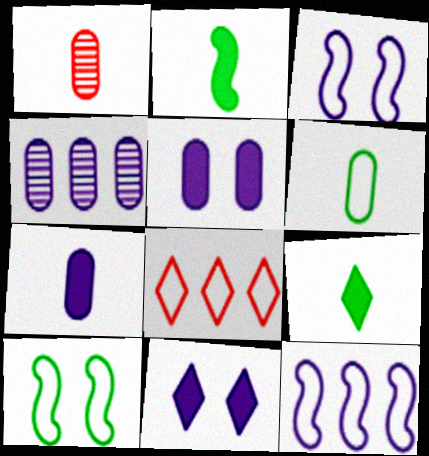[[1, 6, 7], 
[3, 6, 8]]